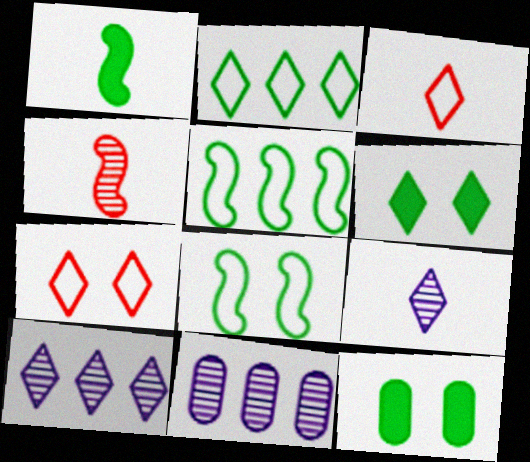[[1, 7, 11], 
[3, 6, 10]]